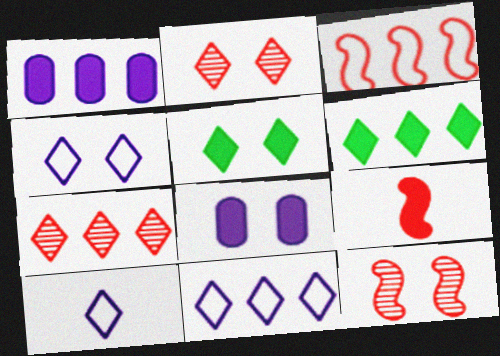[[1, 5, 9], 
[2, 4, 5], 
[2, 6, 10], 
[3, 9, 12], 
[4, 10, 11], 
[5, 7, 10], 
[6, 7, 11], 
[6, 8, 9]]